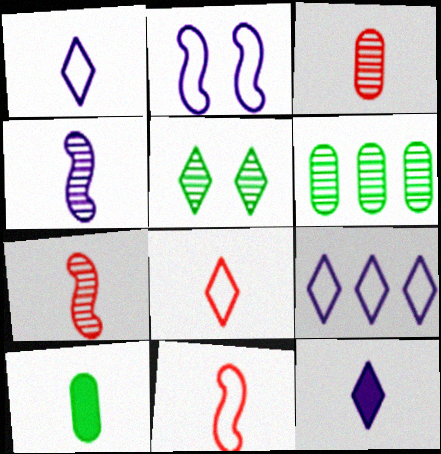[[1, 7, 10], 
[4, 8, 10]]